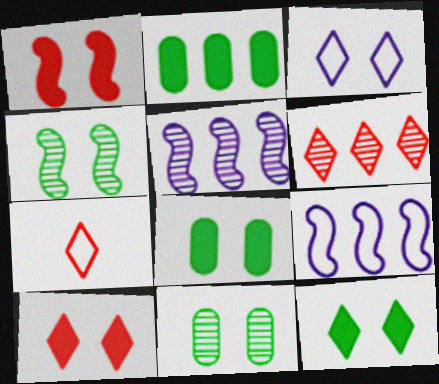[[1, 3, 11], 
[2, 6, 9], 
[5, 7, 8], 
[6, 7, 10]]